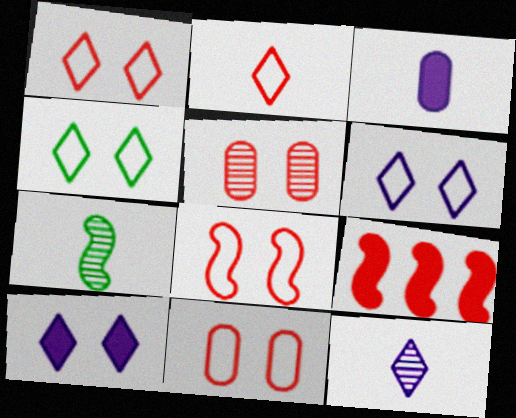[[1, 4, 6], 
[1, 8, 11], 
[2, 3, 7], 
[2, 5, 9]]